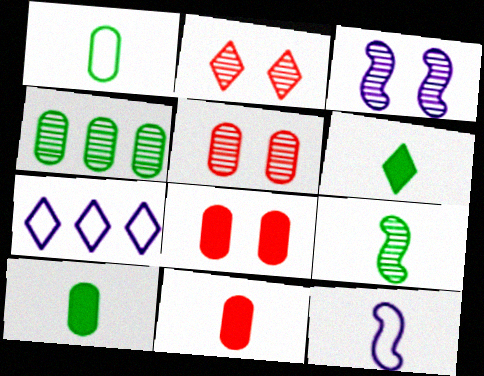[[1, 6, 9], 
[2, 6, 7], 
[7, 8, 9]]